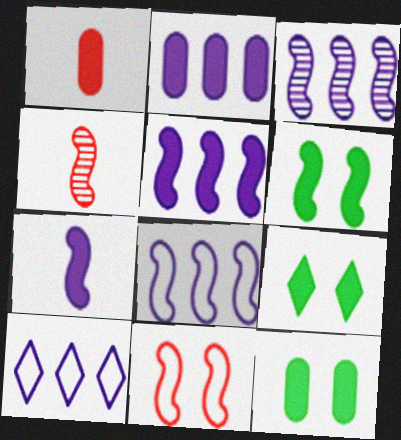[[1, 2, 12], 
[1, 5, 9], 
[2, 3, 10], 
[3, 5, 8], 
[4, 6, 8], 
[4, 10, 12], 
[6, 9, 12]]